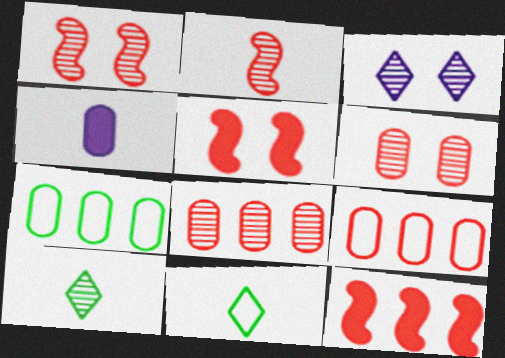[[2, 4, 11], 
[4, 6, 7]]